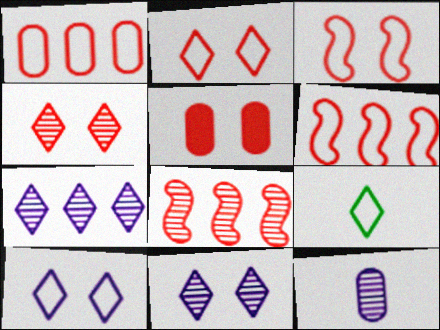[[3, 4, 5]]